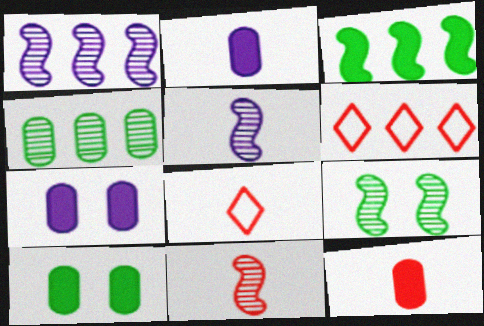[[1, 8, 10], 
[1, 9, 11], 
[2, 6, 9], 
[5, 6, 10], 
[8, 11, 12]]